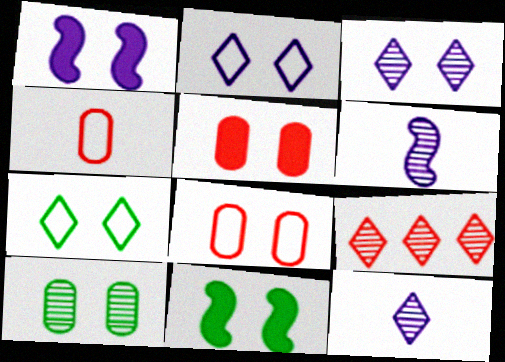[[3, 8, 11], 
[6, 9, 10], 
[7, 10, 11]]